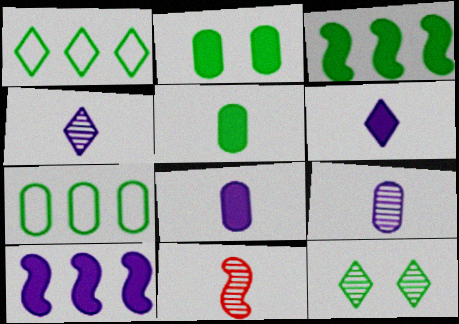[]